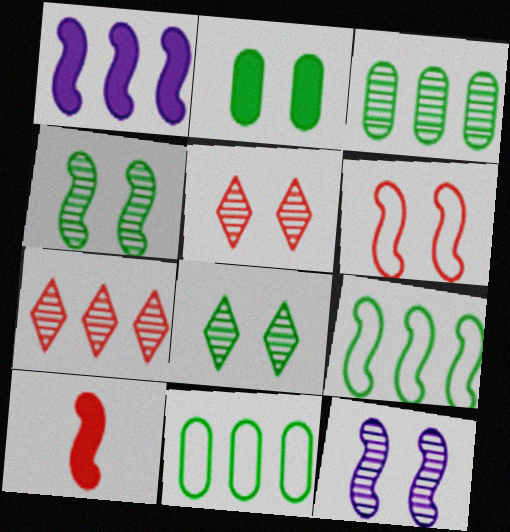[[1, 7, 11], 
[9, 10, 12]]